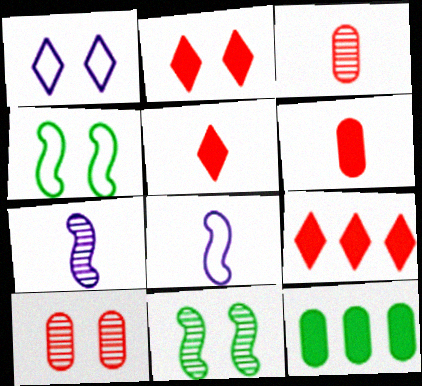[[2, 5, 9]]